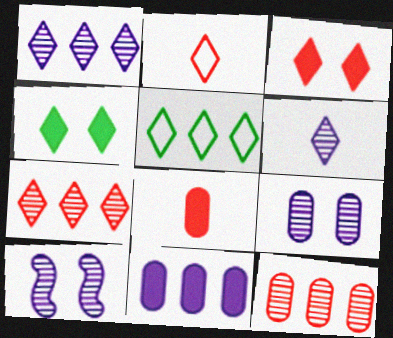[[1, 2, 4], 
[2, 3, 7], 
[3, 5, 6], 
[5, 8, 10]]